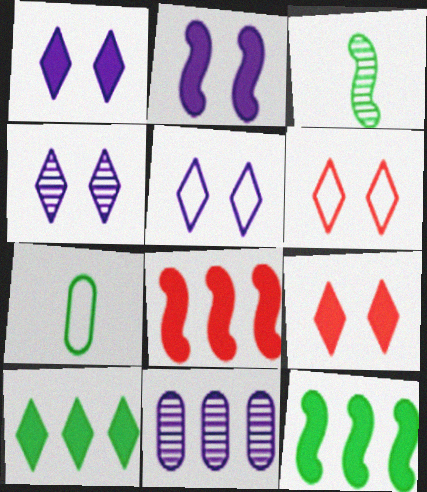[[1, 4, 5], 
[4, 7, 8]]